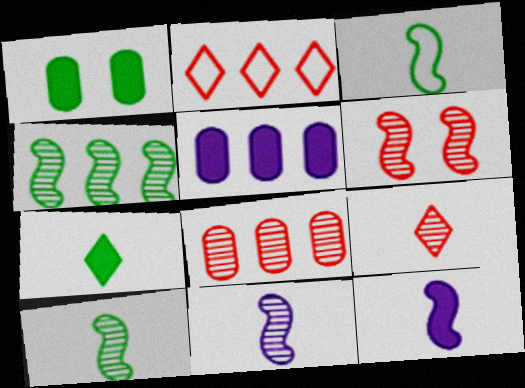[[1, 2, 11], 
[2, 4, 5], 
[4, 6, 11], 
[6, 8, 9]]